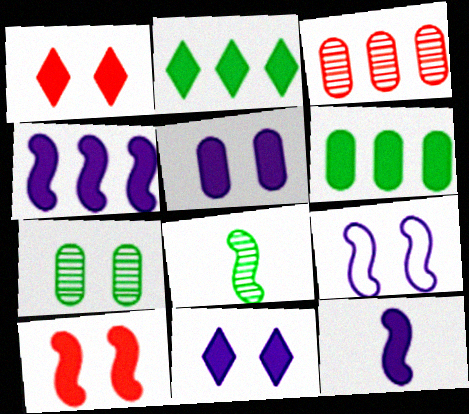[[1, 6, 12], 
[1, 7, 9]]